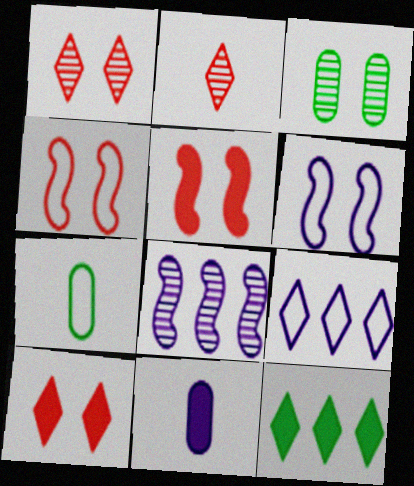[[2, 3, 8], 
[3, 6, 10], 
[4, 7, 9], 
[5, 11, 12], 
[7, 8, 10]]